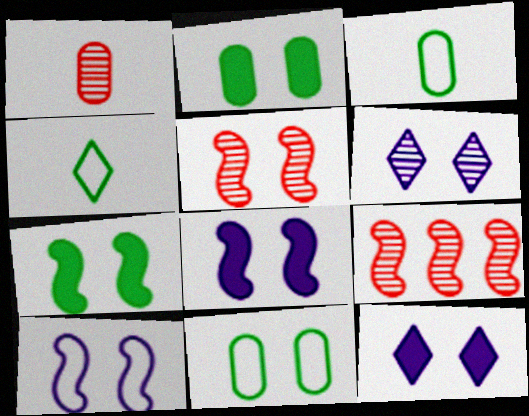[[3, 9, 12], 
[5, 7, 10], 
[5, 11, 12]]